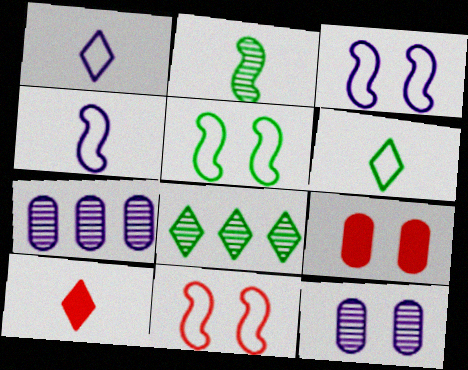[[3, 5, 11], 
[4, 8, 9], 
[5, 7, 10]]